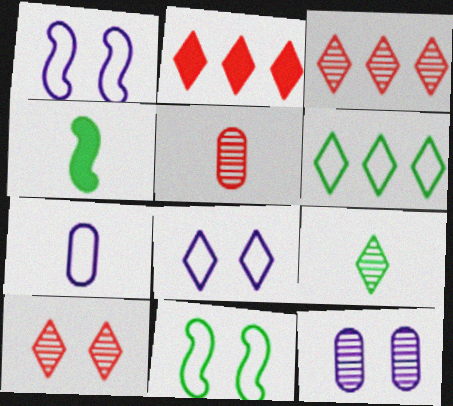[[2, 8, 9]]